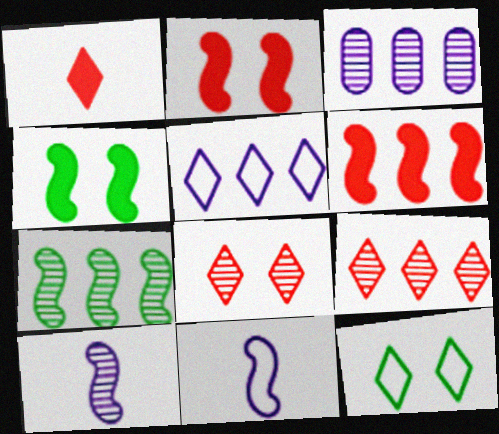[[2, 7, 11], 
[3, 7, 9]]